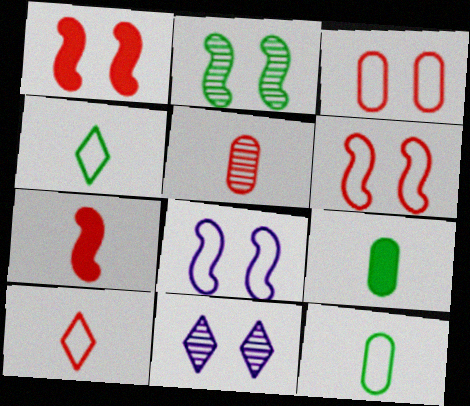[[1, 2, 8], 
[5, 7, 10]]